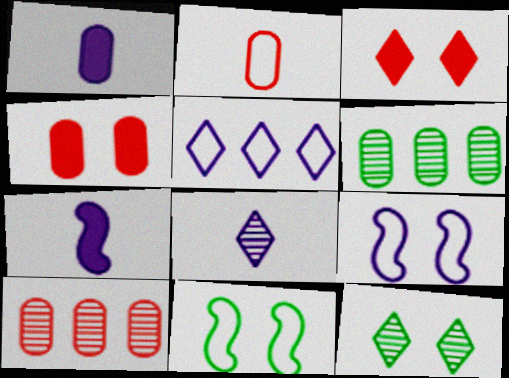[[2, 4, 10], 
[2, 5, 11], 
[4, 9, 12]]